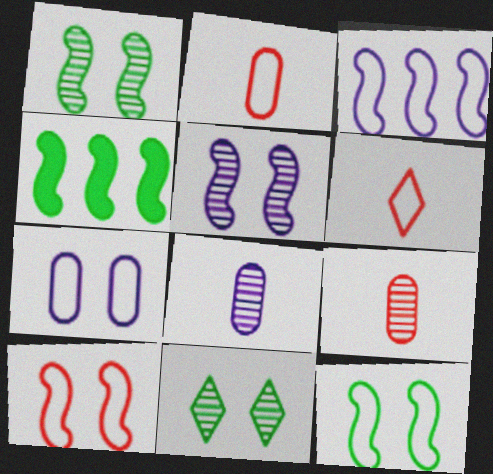[]